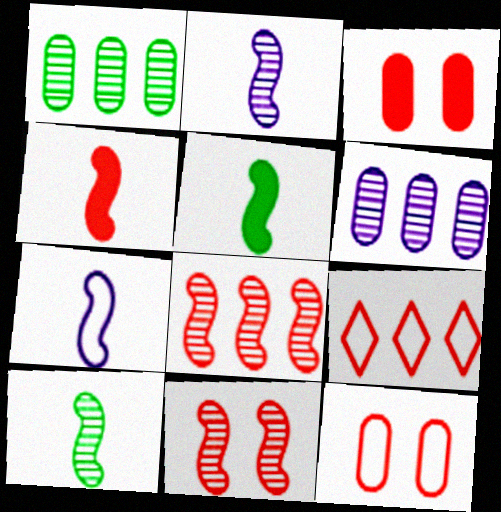[[4, 7, 10]]